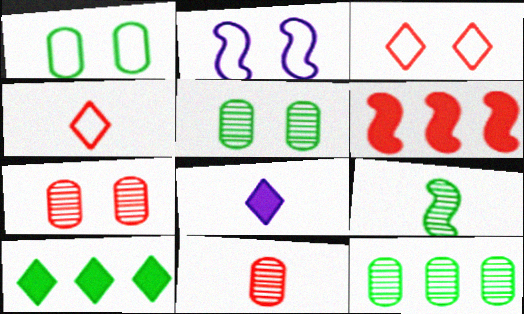[[1, 2, 3], 
[1, 9, 10], 
[2, 6, 9], 
[2, 10, 11], 
[3, 6, 11], 
[4, 6, 7]]